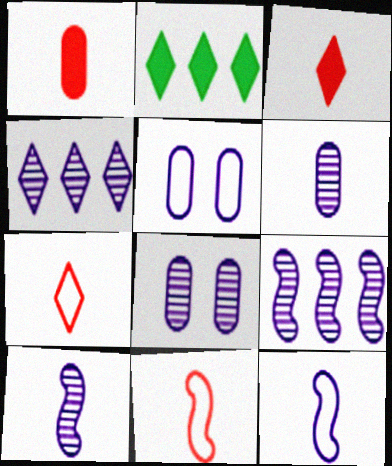[[2, 8, 11], 
[4, 8, 10]]